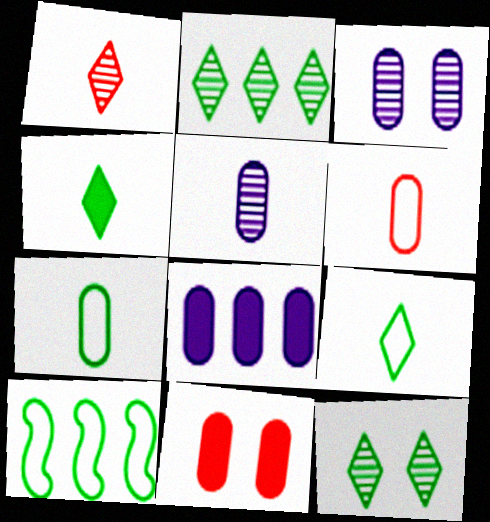[]